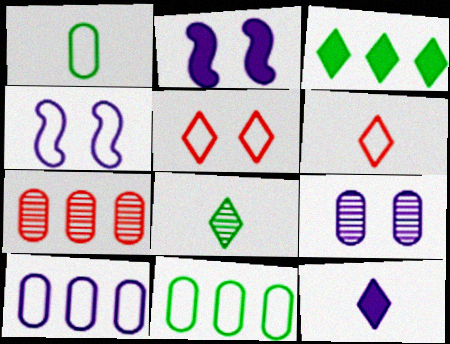[[4, 6, 11], 
[6, 8, 12]]